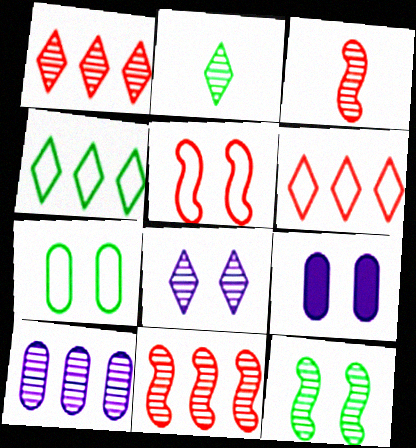[[1, 2, 8], 
[3, 4, 9]]